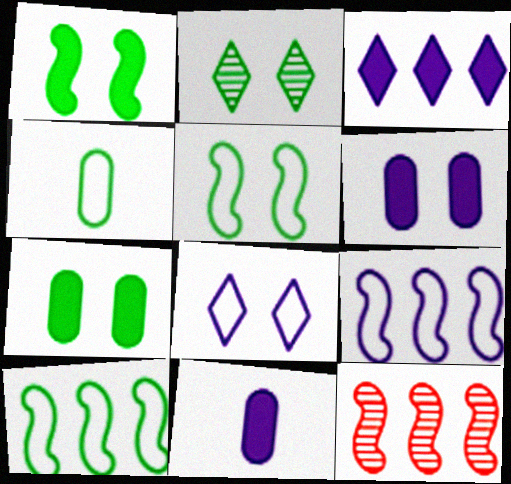[[2, 5, 7]]